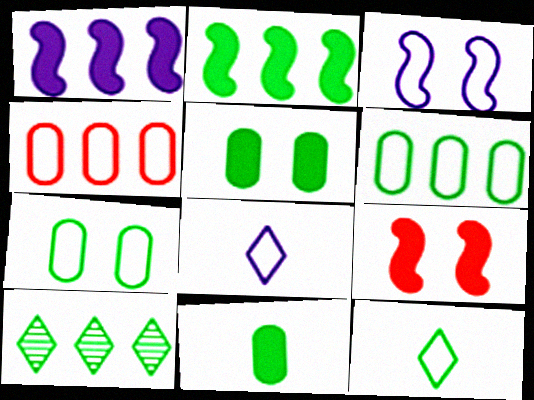[[1, 4, 10], 
[2, 6, 10], 
[3, 4, 12]]